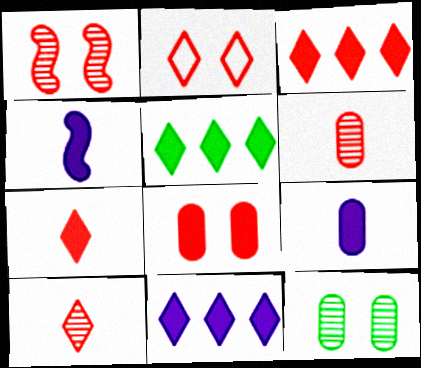[[1, 2, 8], 
[2, 3, 10], 
[3, 5, 11], 
[4, 5, 8]]